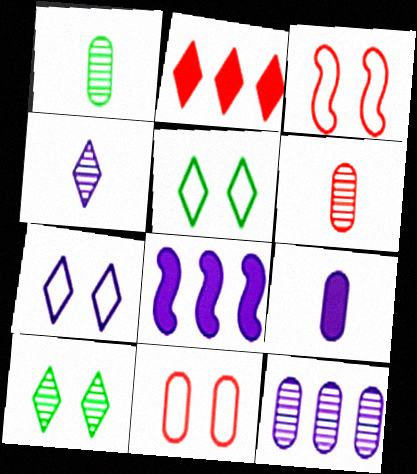[[2, 3, 6], 
[2, 4, 5], 
[5, 6, 8]]